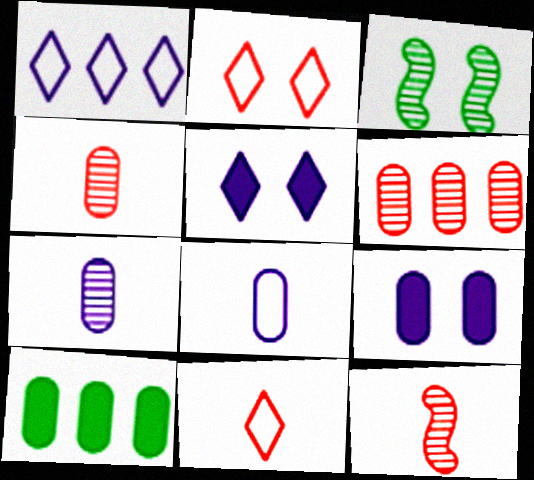[[2, 3, 9]]